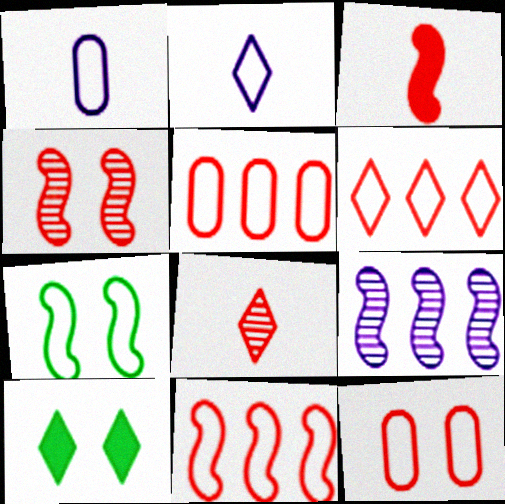[[1, 6, 7], 
[2, 5, 7], 
[3, 4, 11], 
[3, 7, 9], 
[5, 6, 11]]